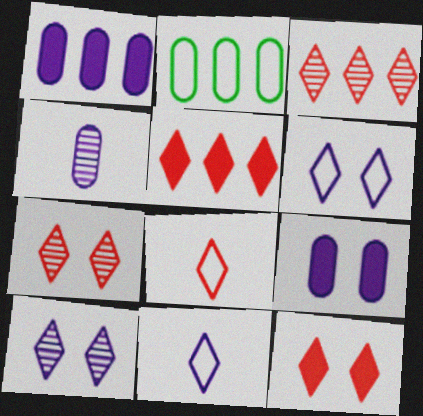[[3, 8, 12], 
[5, 7, 8]]